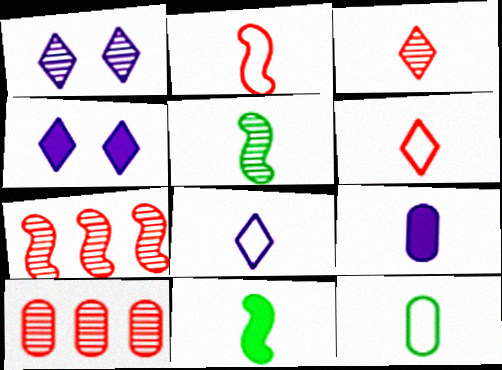[[1, 5, 10], 
[2, 8, 12], 
[4, 7, 12], 
[5, 6, 9]]